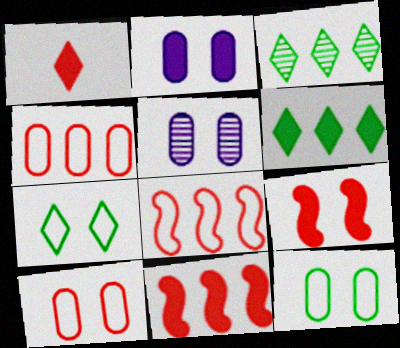[[5, 7, 9]]